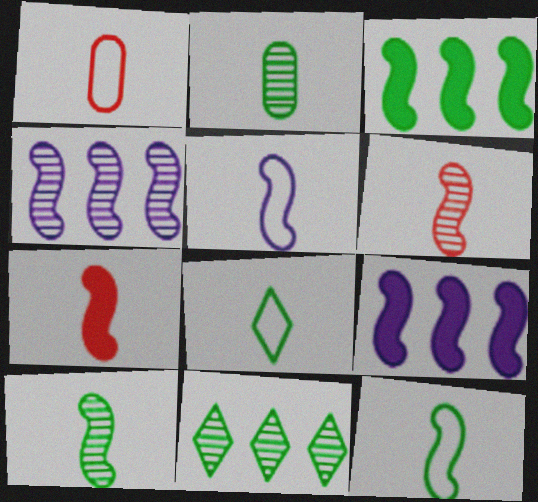[[1, 5, 8], 
[5, 7, 10]]